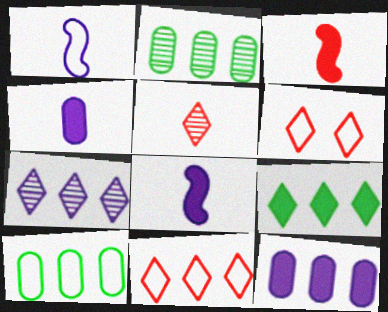[[1, 6, 10], 
[2, 6, 8], 
[7, 9, 11]]